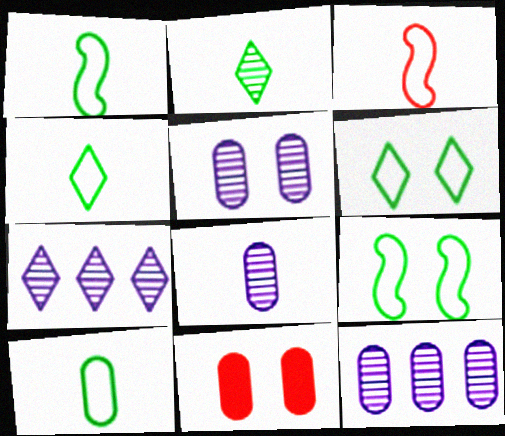[[1, 4, 10], 
[1, 7, 11], 
[5, 8, 12], 
[10, 11, 12]]